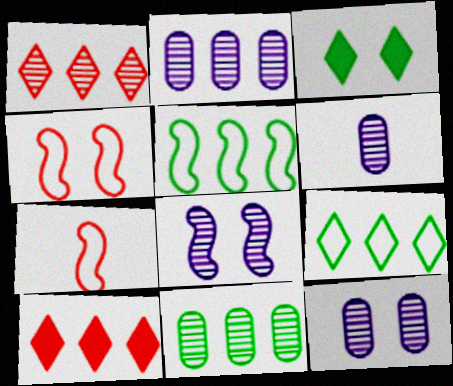[[2, 3, 7], 
[2, 5, 10], 
[2, 6, 12], 
[3, 4, 12]]